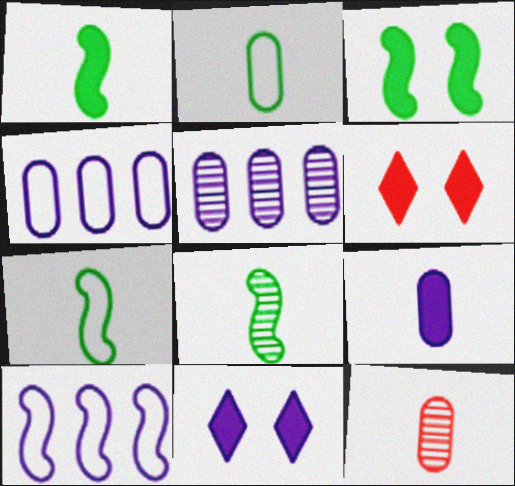[[1, 7, 8], 
[2, 9, 12], 
[4, 6, 8], 
[5, 6, 7]]